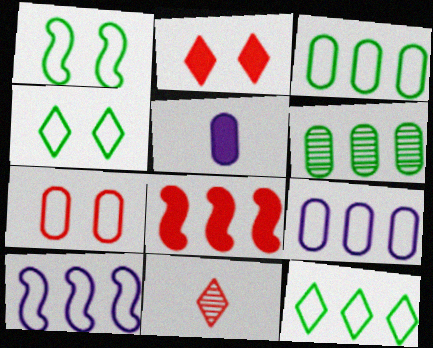[[5, 6, 7], 
[7, 8, 11]]